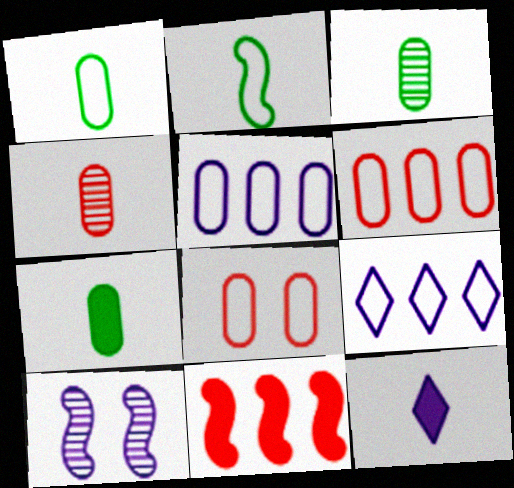[[1, 3, 7], 
[1, 5, 8], 
[2, 4, 12], 
[2, 8, 9], 
[2, 10, 11], 
[5, 10, 12]]